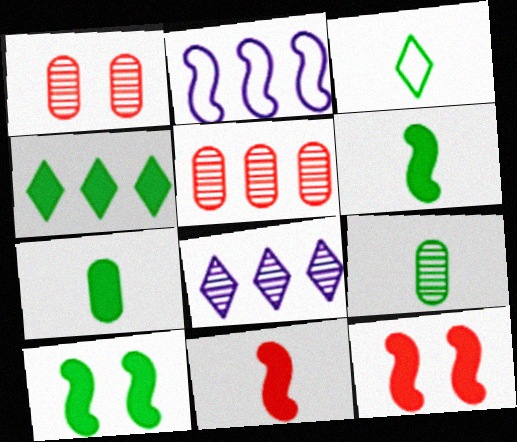[[2, 4, 5], 
[3, 6, 9], 
[4, 7, 10]]